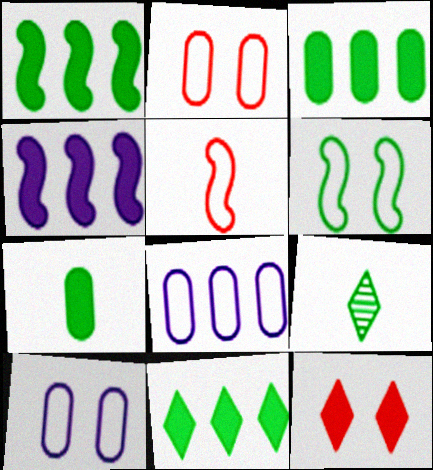[[1, 3, 11], 
[2, 4, 9], 
[3, 6, 9], 
[4, 7, 12]]